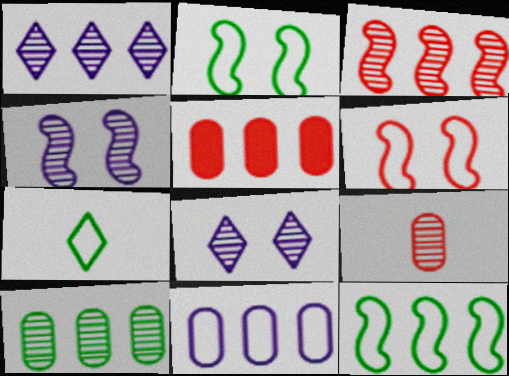[[1, 3, 10], 
[1, 5, 12], 
[4, 5, 7], 
[5, 10, 11], 
[6, 7, 11]]